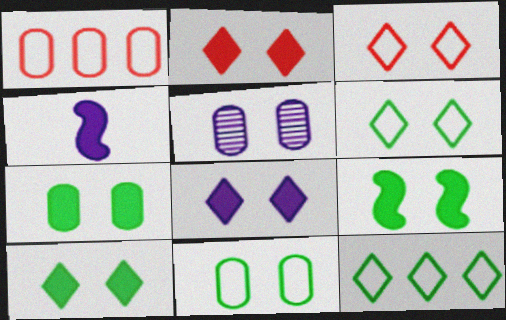[[2, 8, 10], 
[3, 5, 9], 
[7, 9, 10]]